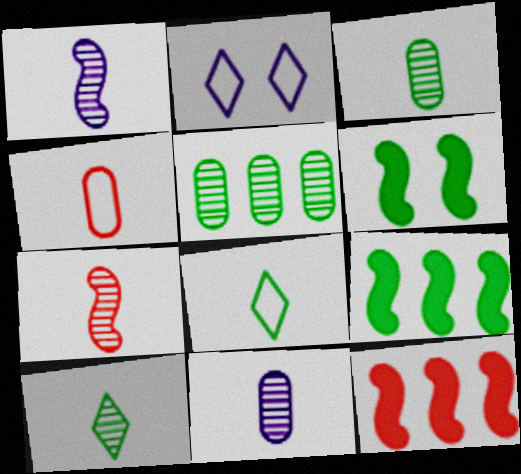[[2, 3, 12], 
[5, 6, 8], 
[7, 10, 11]]